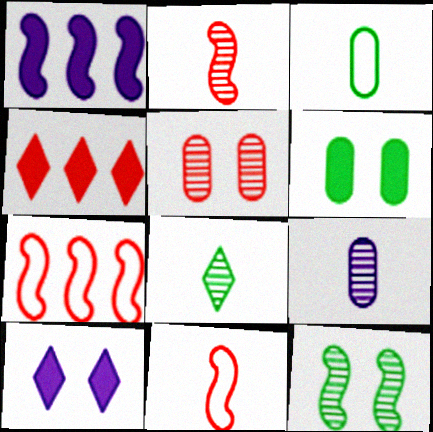[[1, 11, 12], 
[2, 8, 9], 
[4, 5, 11]]